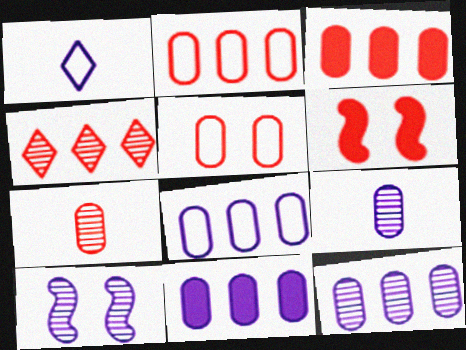[[1, 10, 11], 
[3, 5, 7], 
[8, 11, 12]]